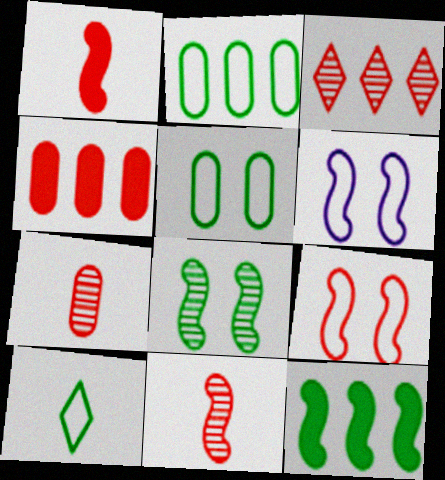[[6, 11, 12]]